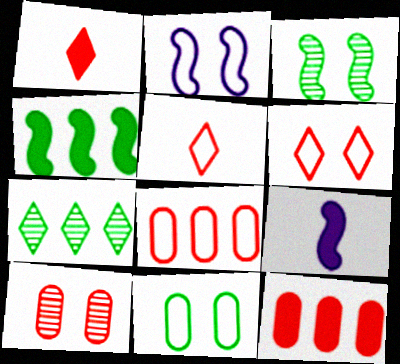[[2, 6, 11]]